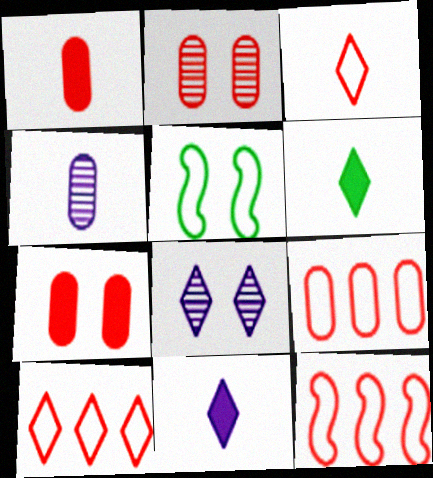[[1, 2, 9], 
[5, 7, 8], 
[6, 8, 10], 
[9, 10, 12]]